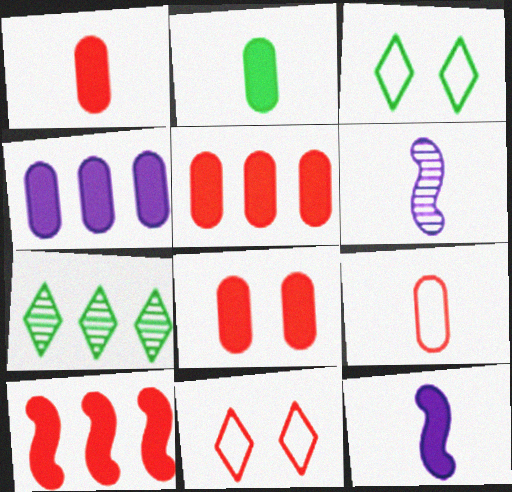[[1, 5, 8], 
[2, 4, 8], 
[3, 5, 6]]